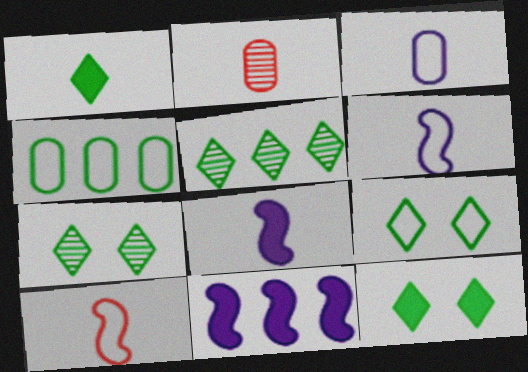[[1, 2, 6], 
[1, 5, 9], 
[2, 9, 11], 
[7, 9, 12]]